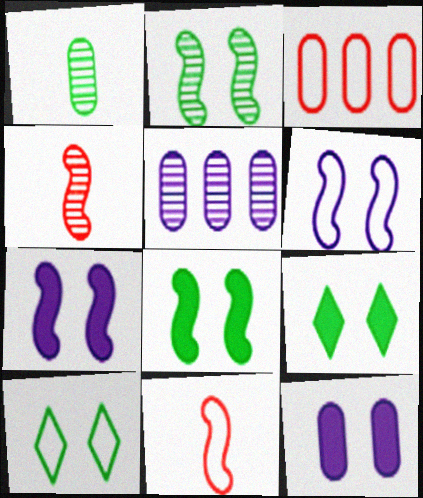[[1, 3, 12], 
[5, 9, 11]]